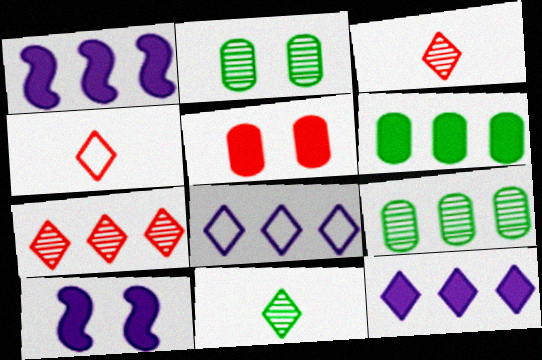[[1, 2, 4], 
[4, 9, 10]]